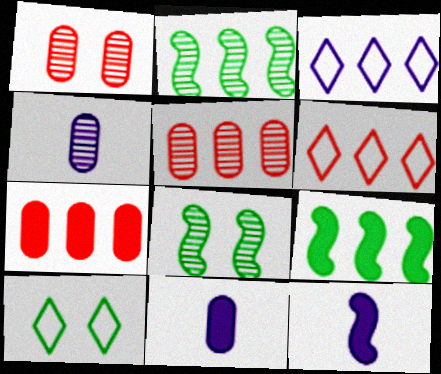[[2, 3, 7], 
[3, 5, 9], 
[5, 10, 12], 
[6, 8, 11]]